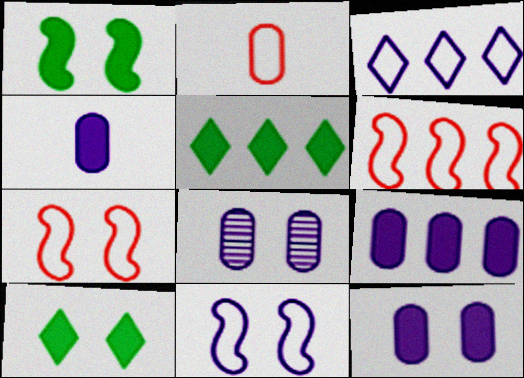[[4, 9, 12], 
[7, 8, 10]]